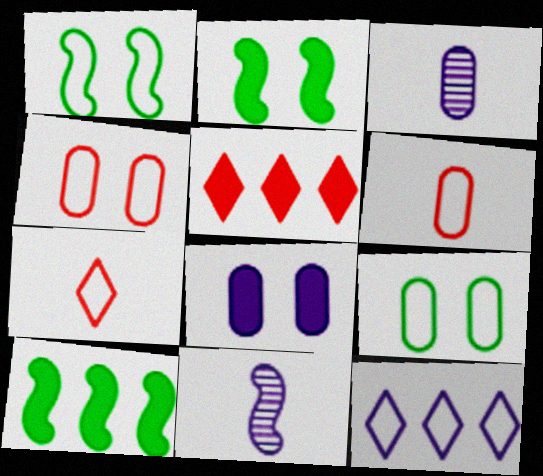[[1, 3, 5], 
[1, 6, 12], 
[5, 9, 11], 
[8, 11, 12]]